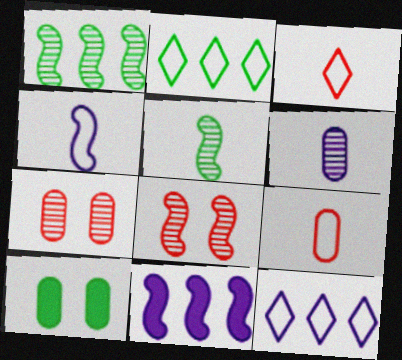[[2, 5, 10]]